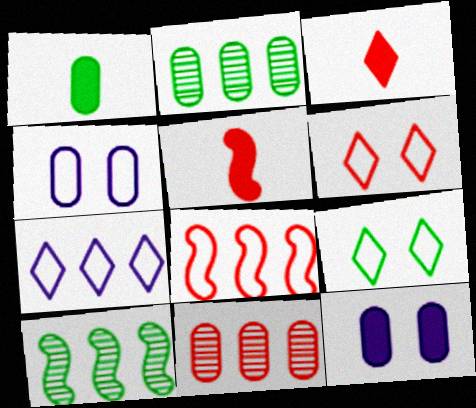[[1, 4, 11], 
[1, 9, 10], 
[3, 4, 10], 
[5, 6, 11]]